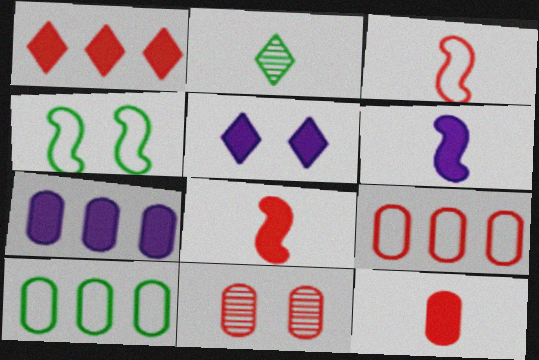[[1, 3, 11], 
[4, 5, 11], 
[5, 6, 7], 
[9, 11, 12]]